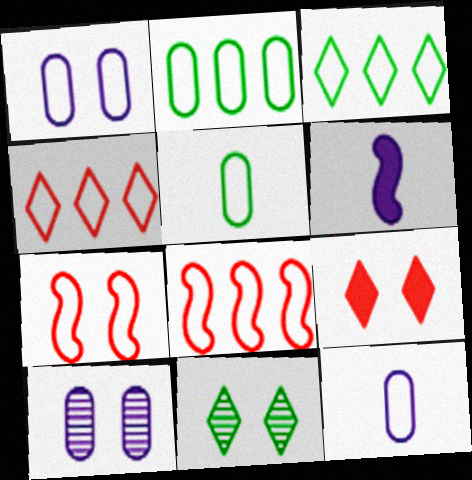[[3, 7, 12]]